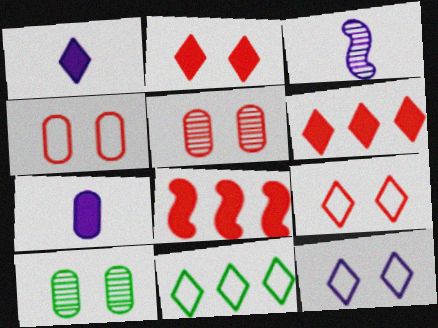[]